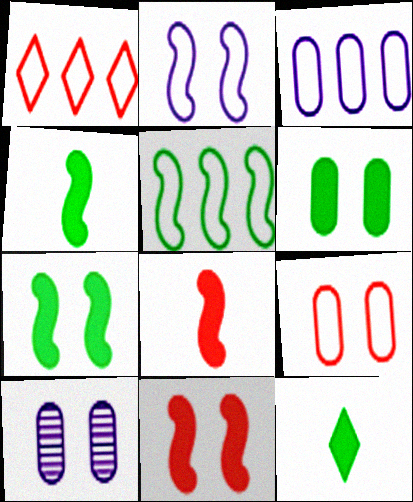[[1, 3, 5], 
[1, 4, 10], 
[6, 9, 10]]